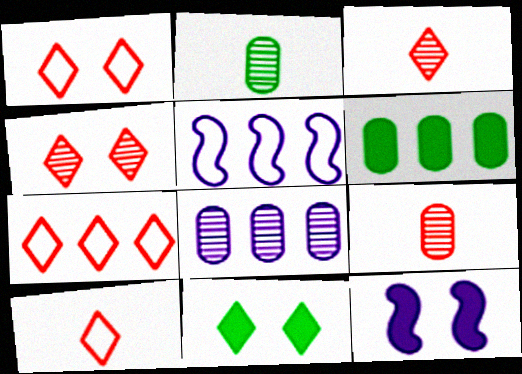[[1, 7, 10], 
[2, 7, 12], 
[5, 9, 11]]